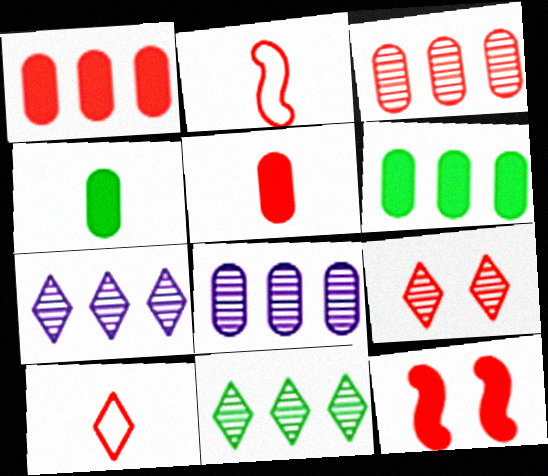[[1, 2, 9], 
[3, 10, 12]]